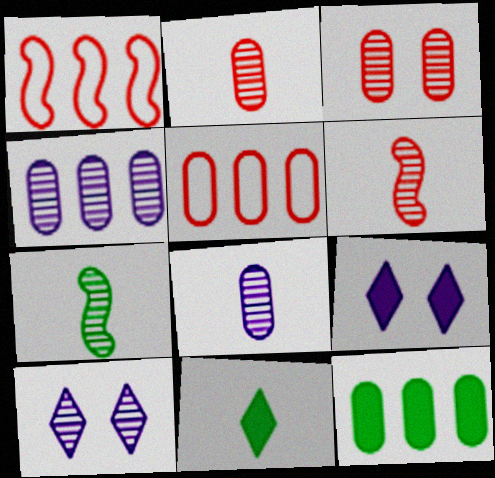[[4, 5, 12], 
[5, 7, 9]]